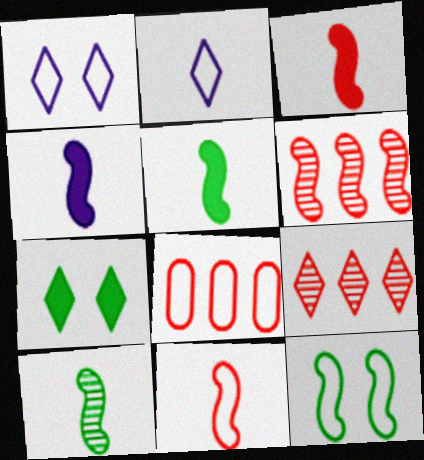[[2, 7, 9], 
[2, 8, 12], 
[3, 4, 5], 
[4, 6, 12], 
[4, 10, 11]]